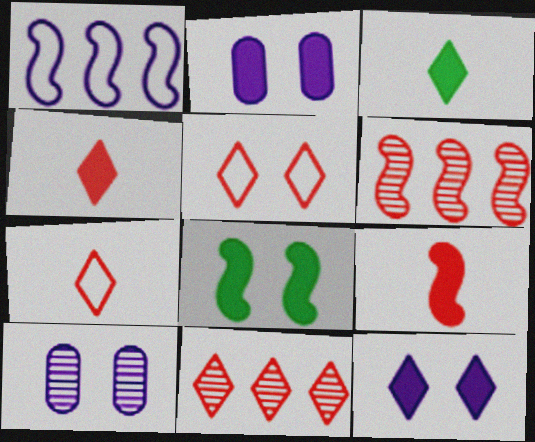[[4, 5, 11], 
[5, 8, 10]]